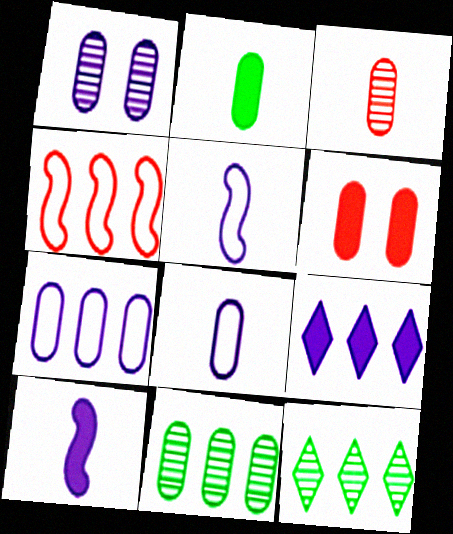[[1, 3, 11], 
[1, 5, 9], 
[2, 3, 8], 
[4, 9, 11], 
[5, 6, 12], 
[6, 8, 11]]